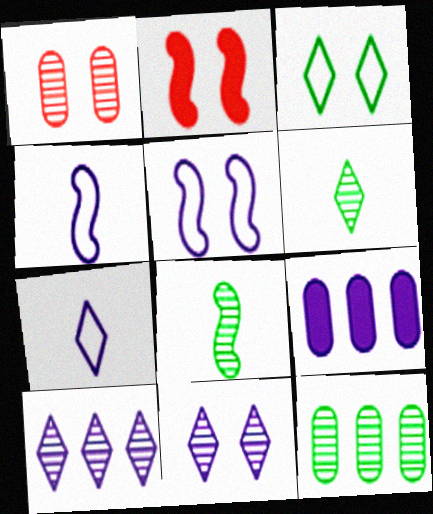[[1, 8, 10], 
[2, 7, 12], 
[4, 9, 11]]